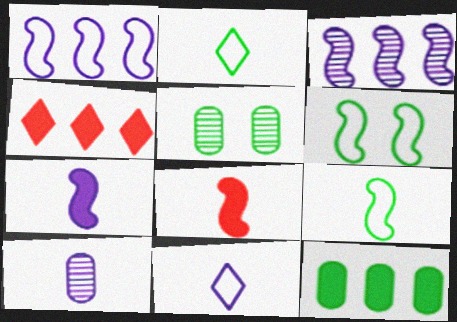[[2, 8, 10], 
[3, 6, 8], 
[4, 6, 10], 
[7, 10, 11]]